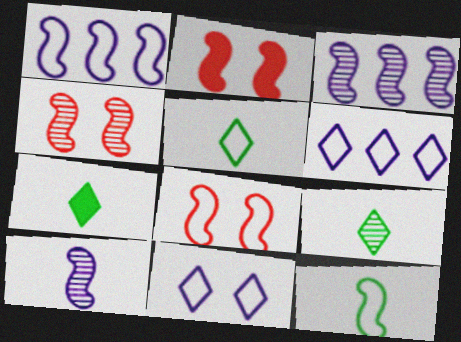[[1, 8, 12], 
[2, 3, 12], 
[2, 4, 8], 
[5, 7, 9]]